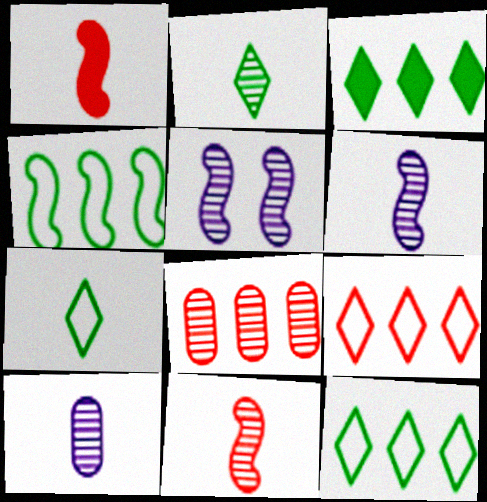[[1, 4, 5], 
[1, 7, 10], 
[2, 5, 8], 
[2, 10, 11]]